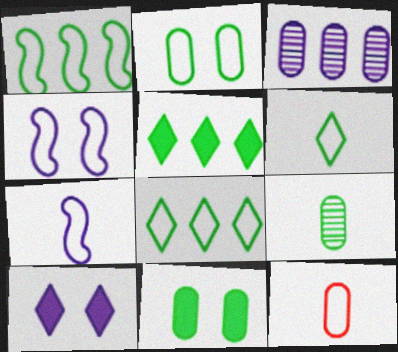[[1, 2, 6], 
[3, 7, 10], 
[3, 11, 12], 
[4, 8, 12], 
[6, 7, 12]]